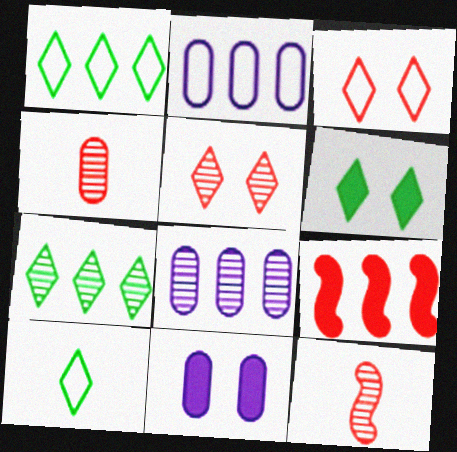[[1, 8, 9], 
[1, 11, 12], 
[2, 6, 12], 
[2, 7, 9], 
[3, 4, 9], 
[6, 7, 10]]